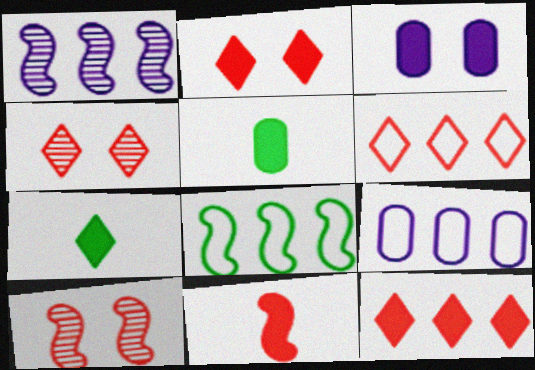[[6, 8, 9], 
[7, 9, 10]]